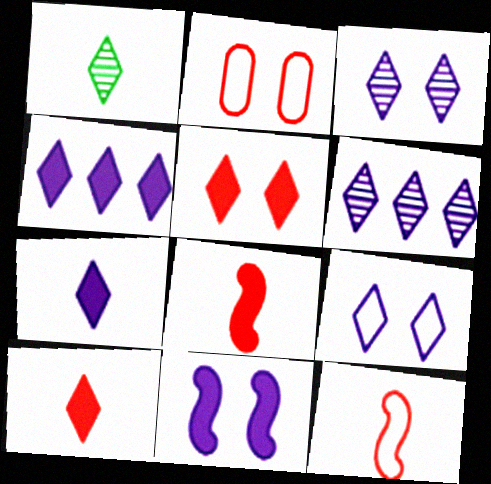[[6, 7, 9]]